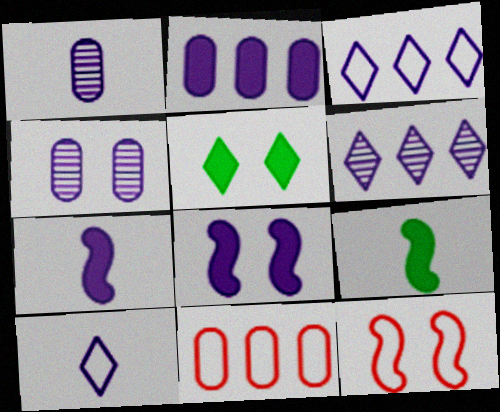[[1, 3, 8], 
[1, 7, 10], 
[3, 4, 7], 
[4, 5, 12]]